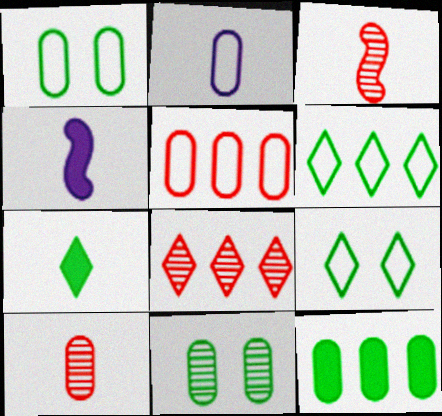[[1, 2, 5], 
[1, 4, 8], 
[2, 3, 7]]